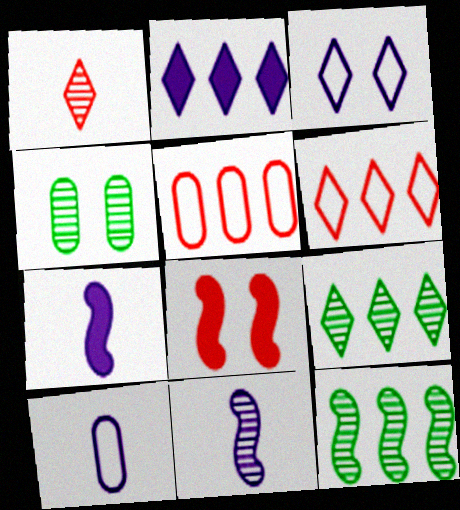[[1, 5, 8], 
[2, 5, 12], 
[2, 6, 9], 
[3, 4, 8], 
[4, 6, 7], 
[8, 9, 10]]